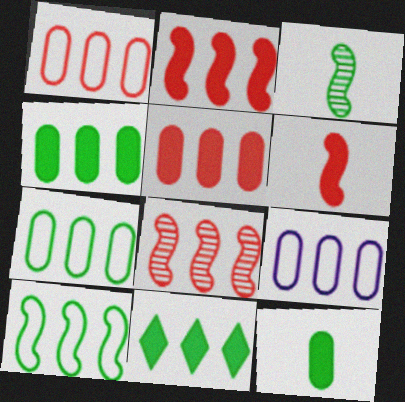[[1, 7, 9], 
[8, 9, 11]]